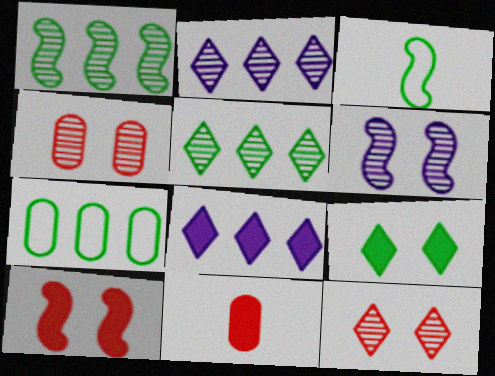[[3, 4, 8]]